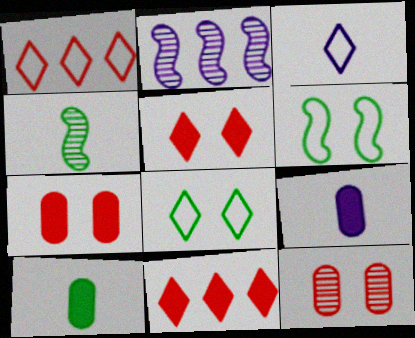[[1, 3, 8]]